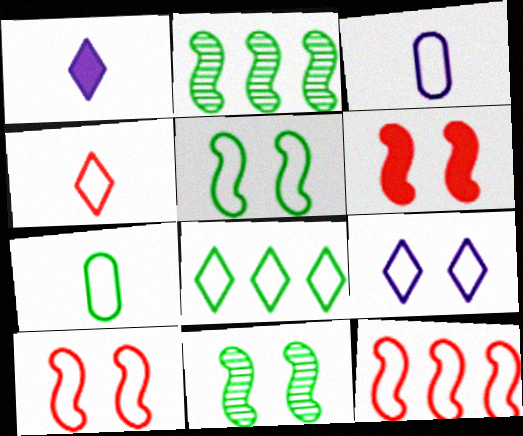[[3, 8, 10], 
[4, 8, 9], 
[5, 7, 8], 
[7, 9, 12]]